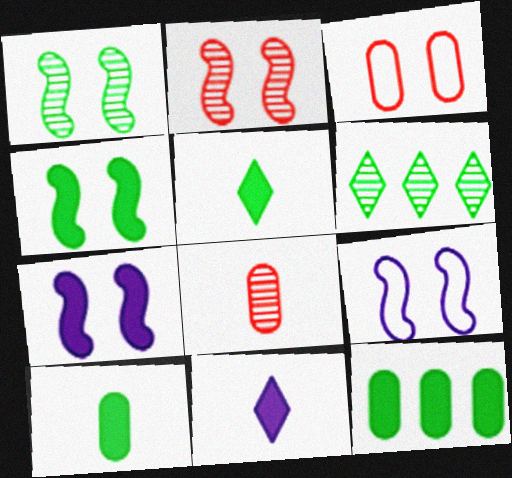[[2, 4, 9], 
[4, 5, 12]]